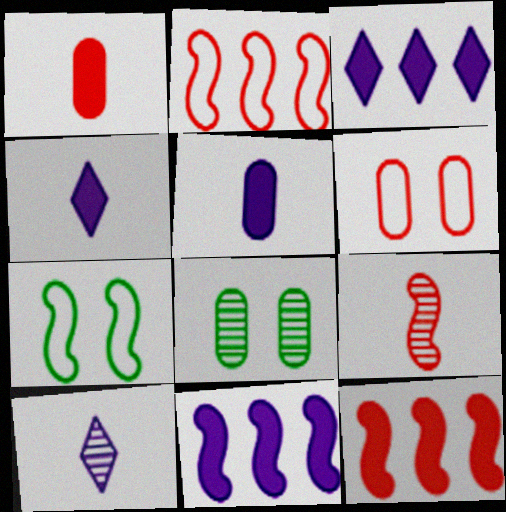[[2, 4, 8], 
[7, 9, 11]]